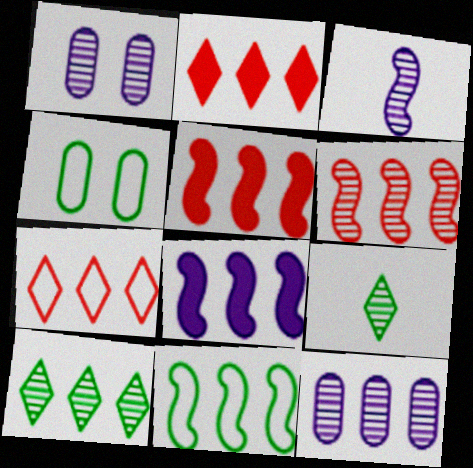[[1, 6, 9], 
[2, 3, 4], 
[2, 11, 12], 
[6, 8, 11], 
[6, 10, 12]]